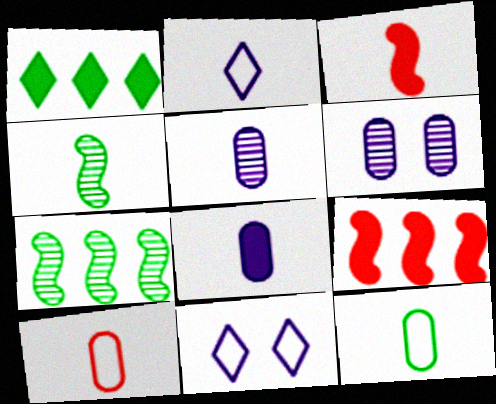[]